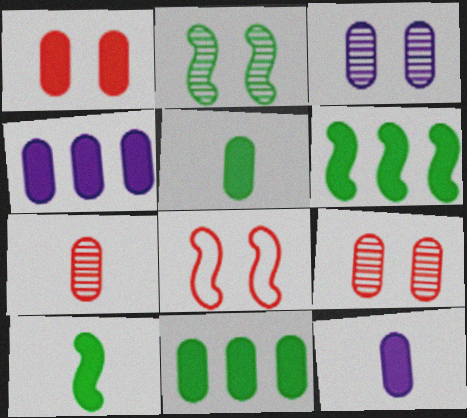[[1, 4, 5], 
[1, 11, 12]]